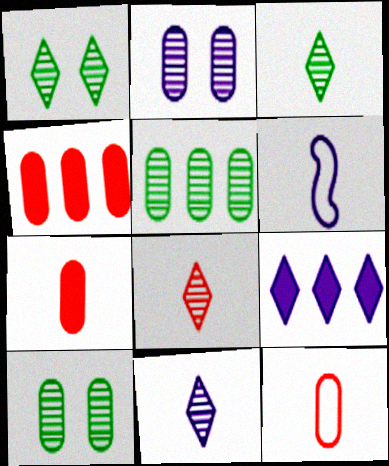[[1, 4, 6], 
[2, 6, 9], 
[3, 6, 7], 
[3, 8, 11]]